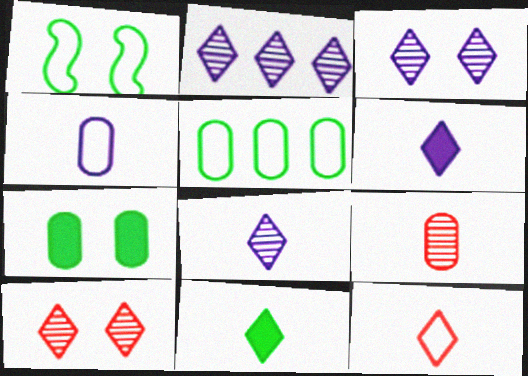[[2, 3, 8], 
[8, 11, 12]]